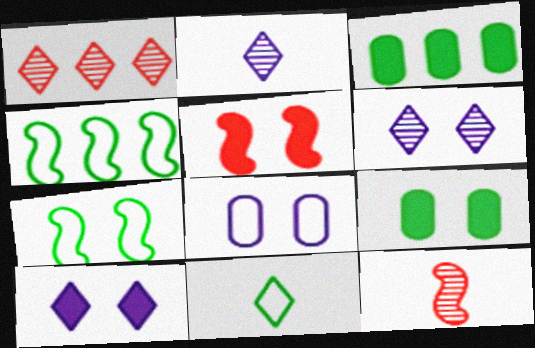[[1, 10, 11], 
[5, 9, 10]]